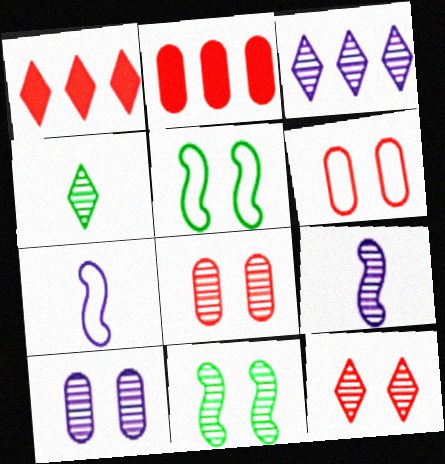[[3, 4, 12], 
[3, 9, 10], 
[10, 11, 12]]